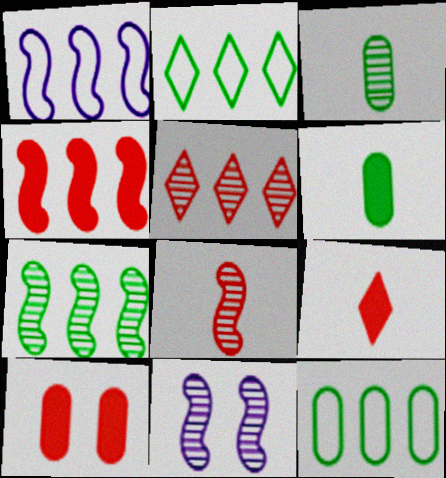[[1, 4, 7], 
[3, 5, 11], 
[4, 9, 10], 
[7, 8, 11], 
[9, 11, 12]]